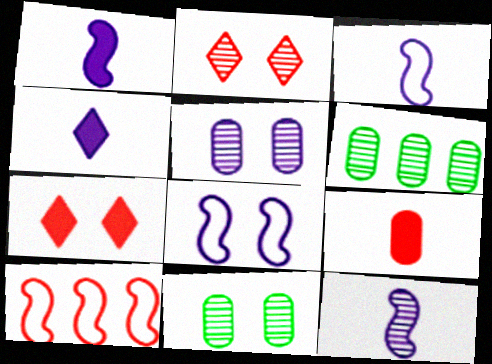[[1, 3, 12], 
[2, 6, 12], 
[2, 9, 10], 
[3, 6, 7], 
[4, 10, 11], 
[7, 8, 11]]